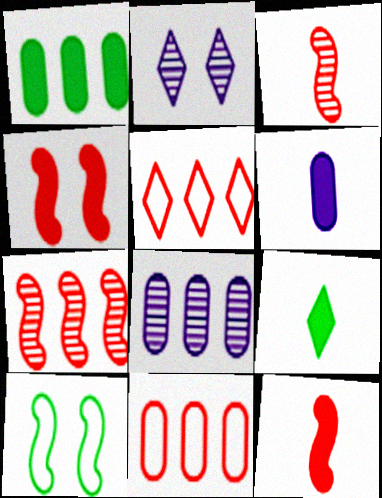[[1, 8, 11], 
[2, 5, 9], 
[6, 9, 12]]